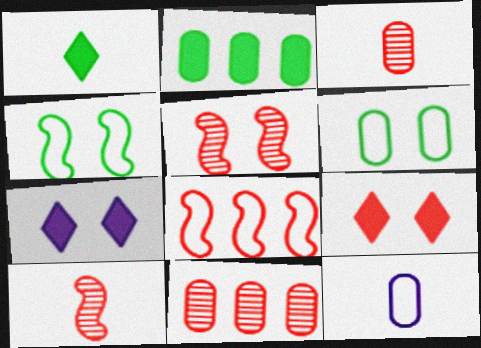[[1, 10, 12], 
[3, 8, 9], 
[5, 6, 7]]